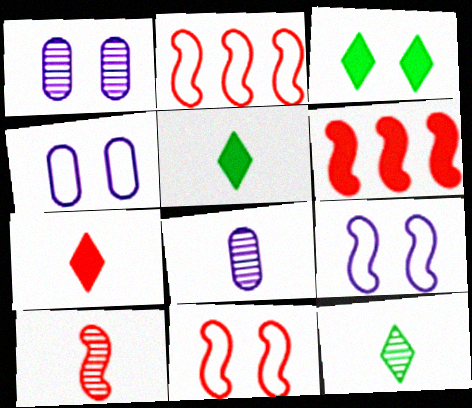[[1, 2, 5], 
[1, 3, 11], 
[2, 3, 8], 
[4, 6, 12], 
[6, 10, 11], 
[8, 10, 12]]